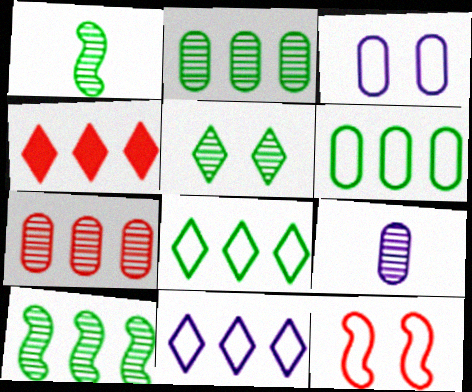[[1, 2, 5], 
[1, 3, 4]]